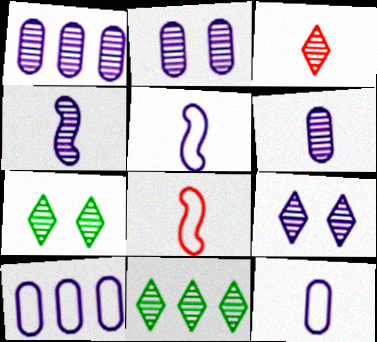[[1, 2, 6], 
[1, 4, 9], 
[3, 9, 11]]